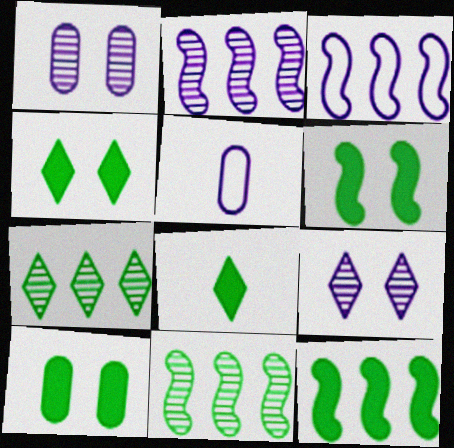[[4, 6, 10], 
[8, 10, 12]]